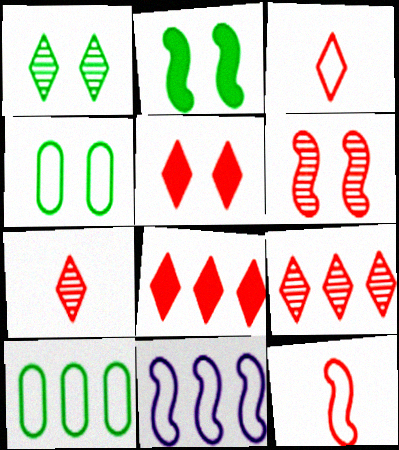[[1, 2, 4], 
[3, 4, 11], 
[3, 5, 9]]